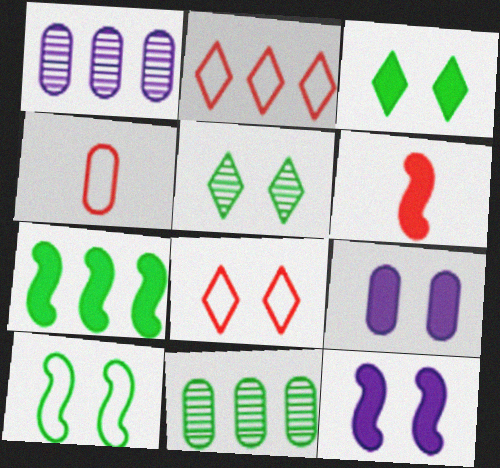[[1, 2, 7], 
[4, 9, 11], 
[6, 7, 12]]